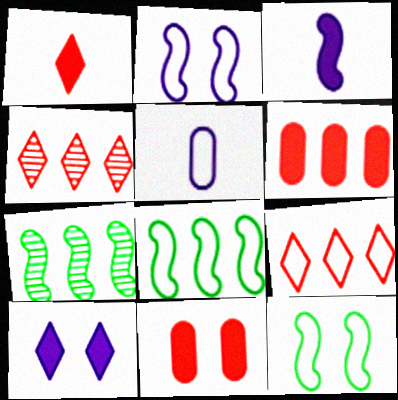[[5, 9, 12]]